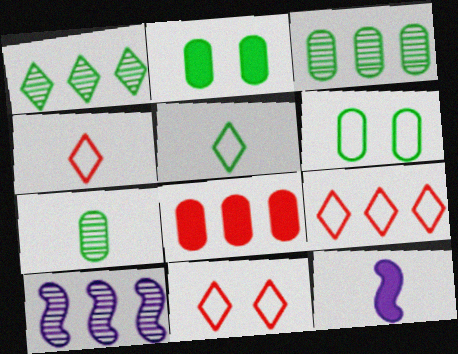[[2, 4, 10], 
[3, 11, 12], 
[4, 7, 12], 
[4, 9, 11]]